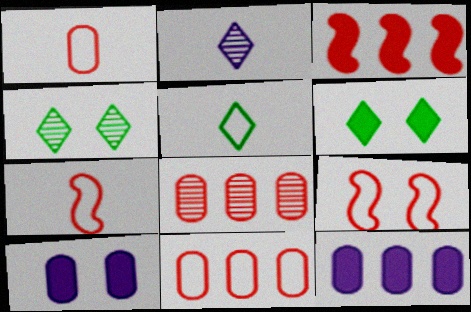[[4, 7, 12], 
[4, 9, 10]]